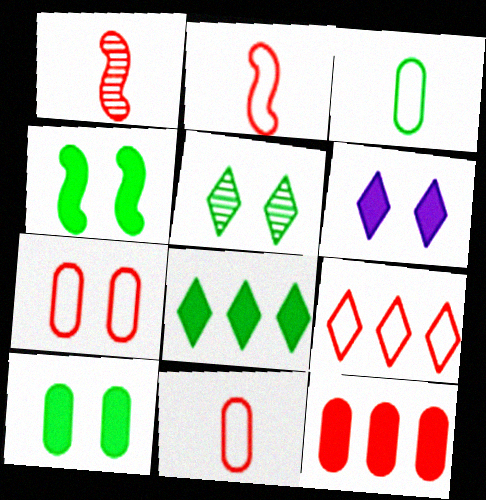[[2, 7, 9]]